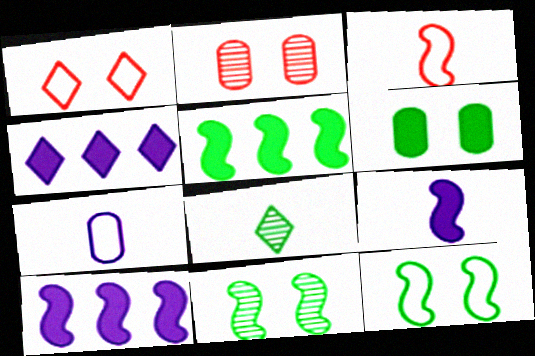[[1, 4, 8], 
[3, 10, 11]]